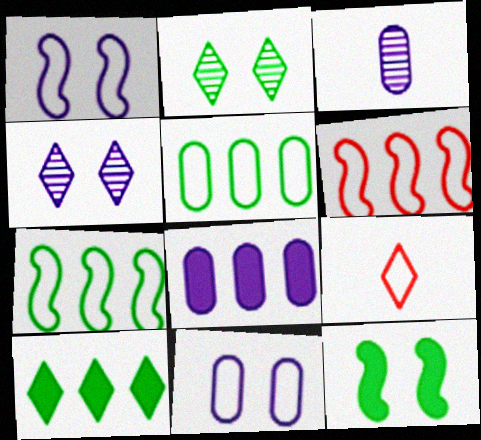[[1, 5, 9], 
[3, 8, 11], 
[4, 9, 10], 
[7, 9, 11]]